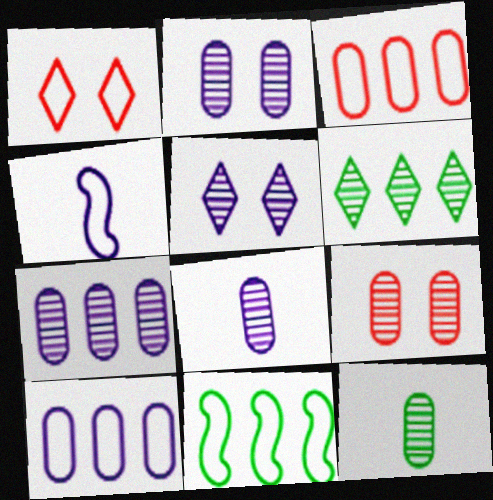[[2, 7, 8], 
[7, 9, 12]]